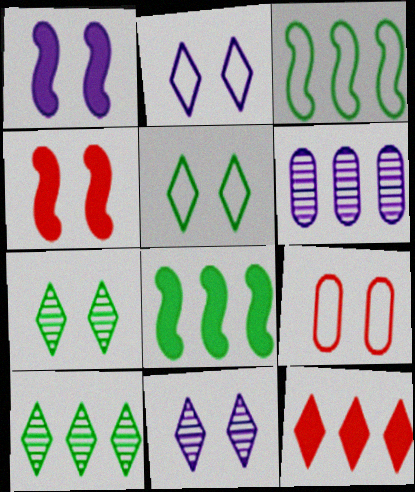[[1, 7, 9], 
[3, 6, 12]]